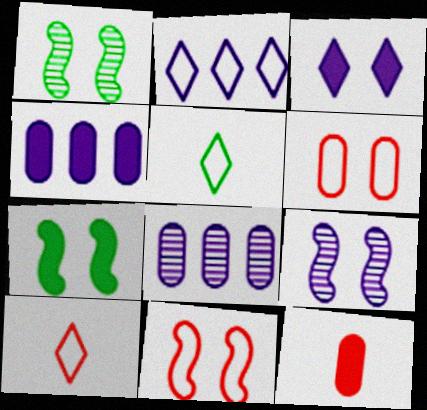[[1, 2, 12], 
[1, 3, 6], 
[1, 4, 10], 
[7, 8, 10], 
[7, 9, 11]]